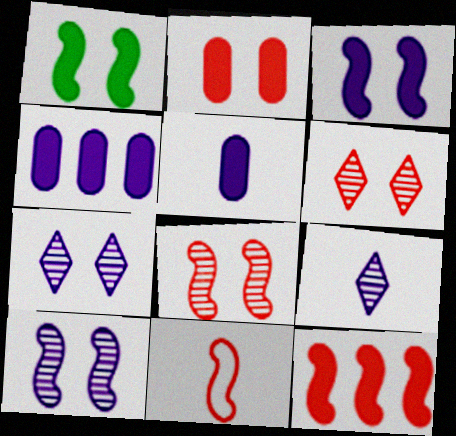[[8, 11, 12]]